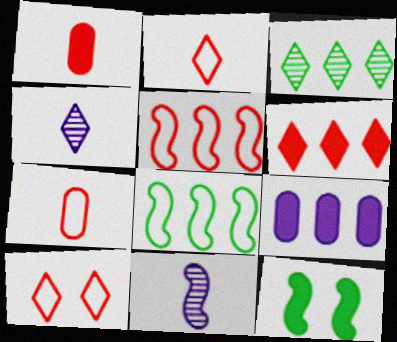[[3, 5, 9], 
[5, 7, 10], 
[5, 11, 12]]